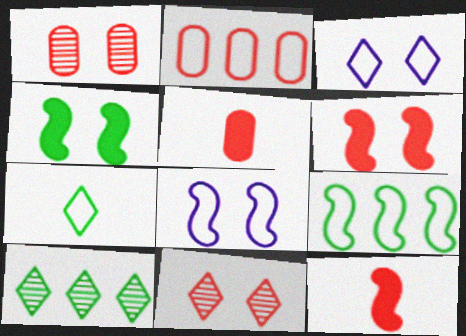[[1, 2, 5], 
[1, 3, 4], 
[2, 7, 8], 
[2, 11, 12], 
[5, 8, 10]]